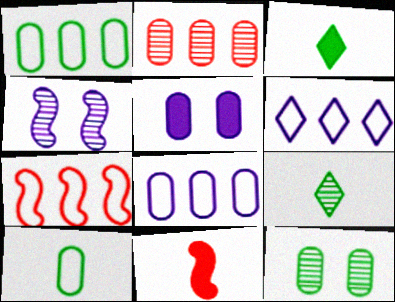[[1, 6, 7], 
[2, 4, 9], 
[2, 5, 10], 
[5, 7, 9], 
[6, 11, 12]]